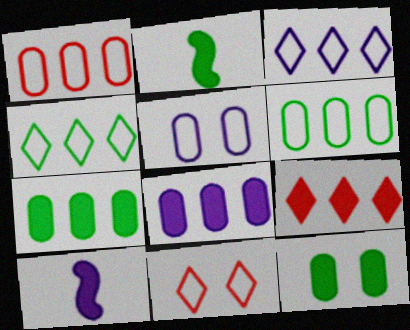[[9, 10, 12]]